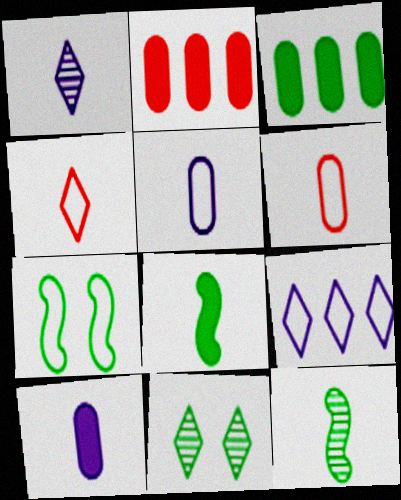[[1, 2, 7], 
[1, 6, 8], 
[4, 10, 12], 
[6, 7, 9]]